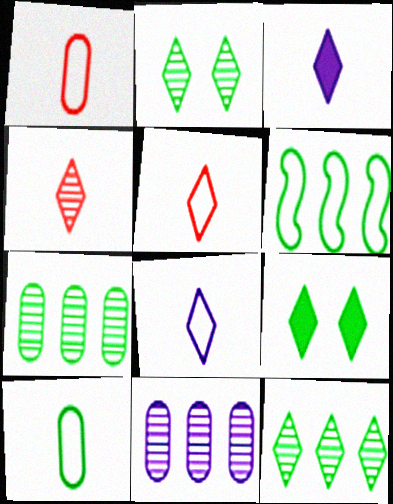[]